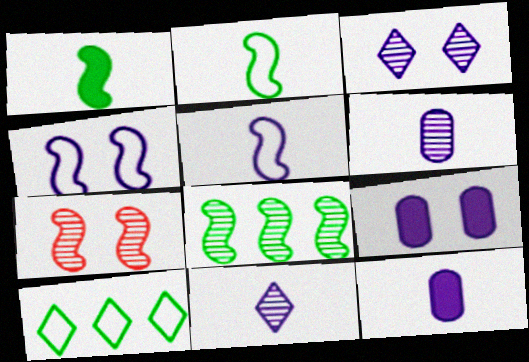[[3, 4, 9], 
[5, 11, 12], 
[7, 10, 12]]